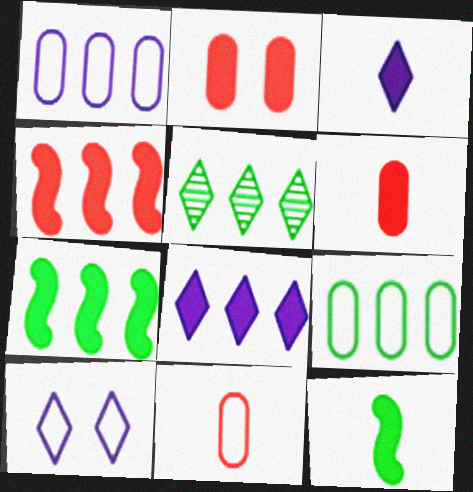[[1, 4, 5], 
[2, 3, 7], 
[2, 8, 12], 
[3, 6, 12], 
[5, 7, 9]]